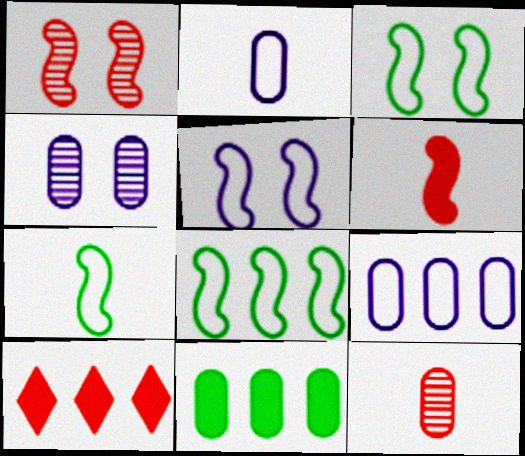[[3, 7, 8], 
[4, 7, 10]]